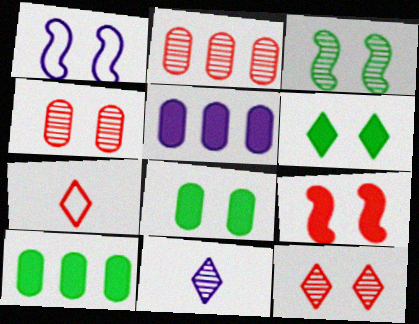[[1, 3, 9], 
[1, 4, 6], 
[1, 5, 11], 
[1, 8, 12], 
[2, 3, 11], 
[2, 7, 9], 
[3, 5, 7]]